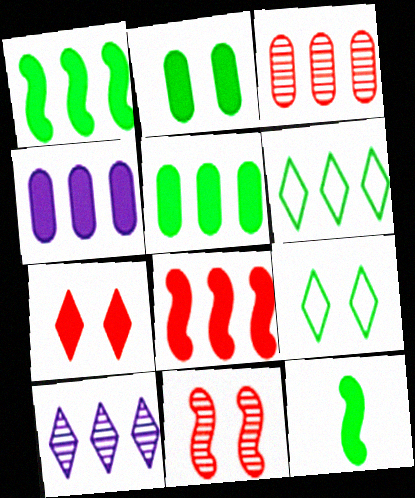[[4, 7, 12]]